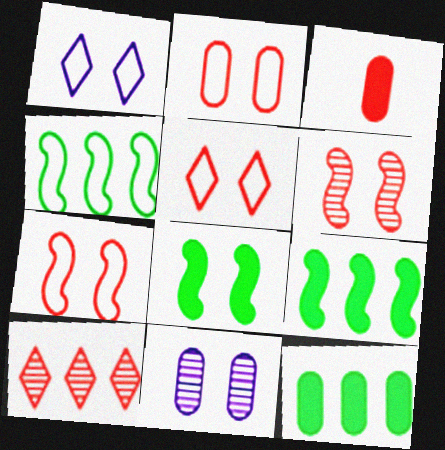[[2, 5, 7], 
[3, 7, 10], 
[5, 8, 11]]